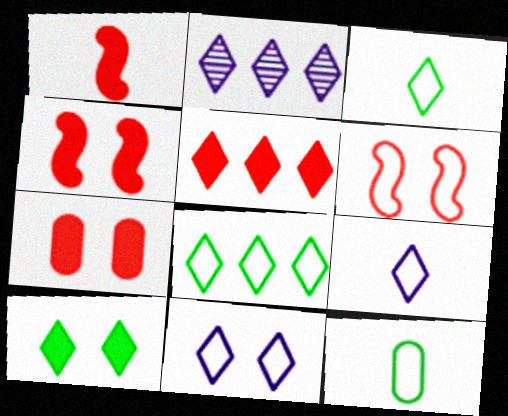[[1, 5, 7], 
[2, 4, 12], 
[2, 5, 8]]